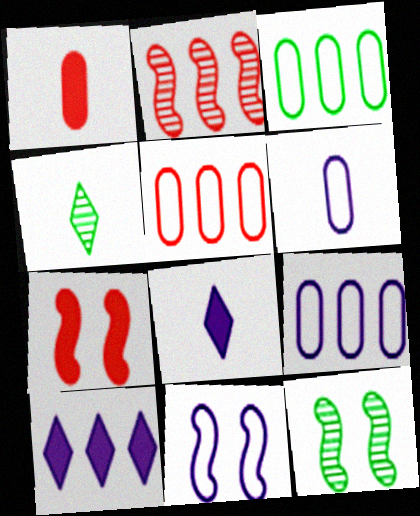[[2, 3, 10], 
[3, 5, 9], 
[4, 7, 9], 
[5, 8, 12], 
[7, 11, 12]]